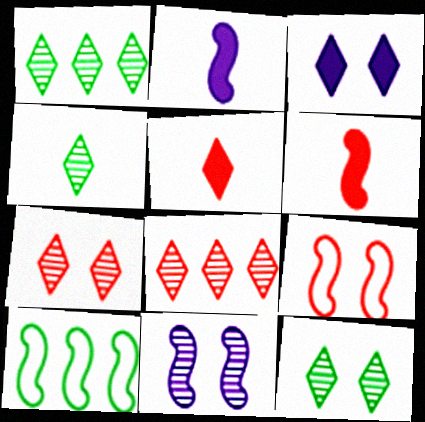[[1, 4, 12], 
[6, 10, 11]]